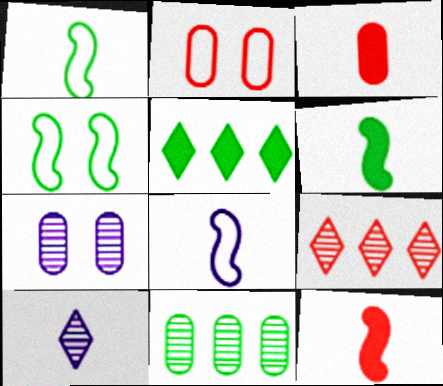[[1, 3, 10], 
[2, 9, 12]]